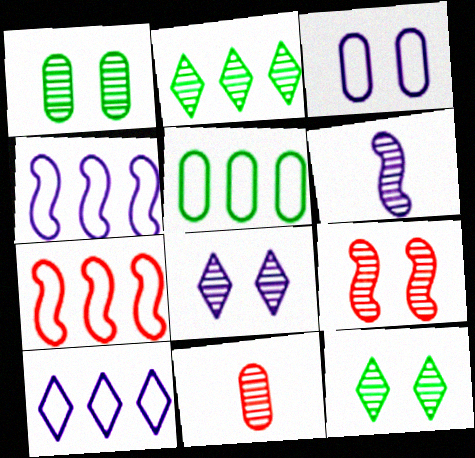[[1, 8, 9], 
[5, 7, 10]]